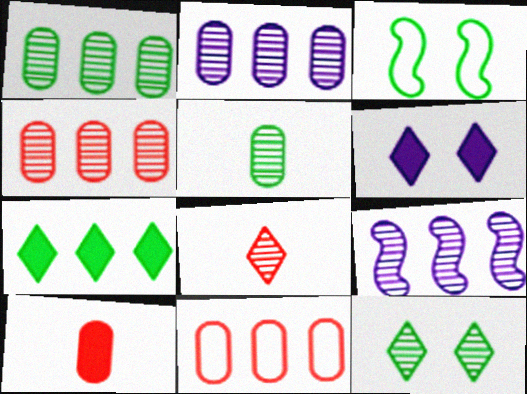[[1, 2, 4], 
[3, 5, 7], 
[7, 9, 11]]